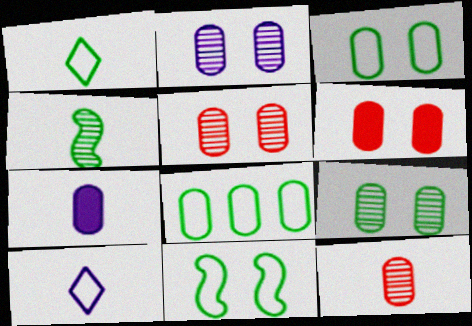[[1, 8, 11], 
[2, 3, 6], 
[2, 5, 9], 
[5, 7, 8]]